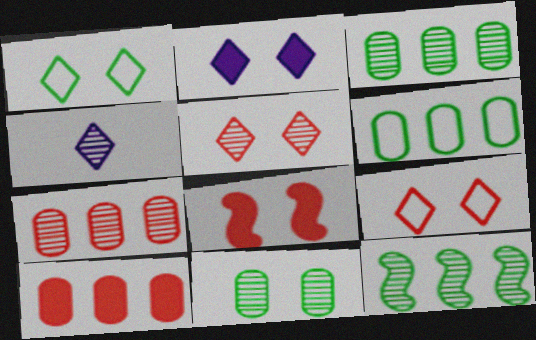[[1, 2, 5], 
[4, 6, 8]]